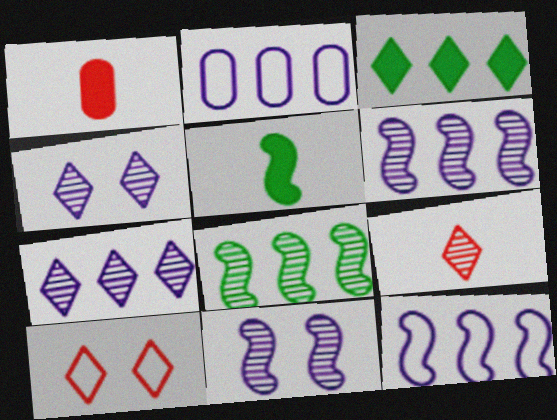[]